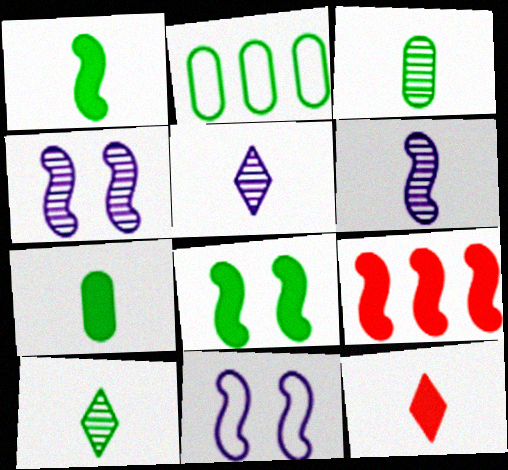[[2, 4, 12], 
[2, 8, 10]]